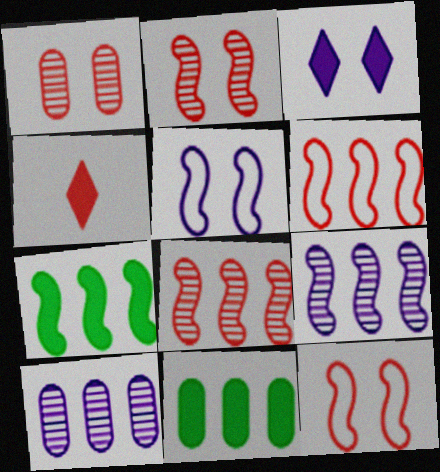[[1, 4, 6], 
[6, 7, 9]]